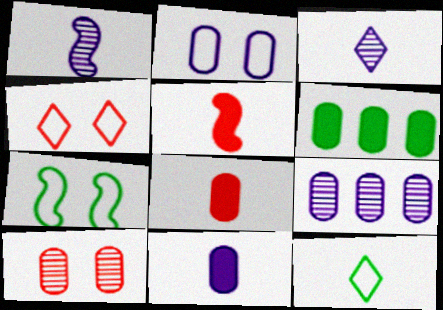[[1, 4, 6], 
[1, 8, 12], 
[2, 4, 7], 
[2, 9, 11]]